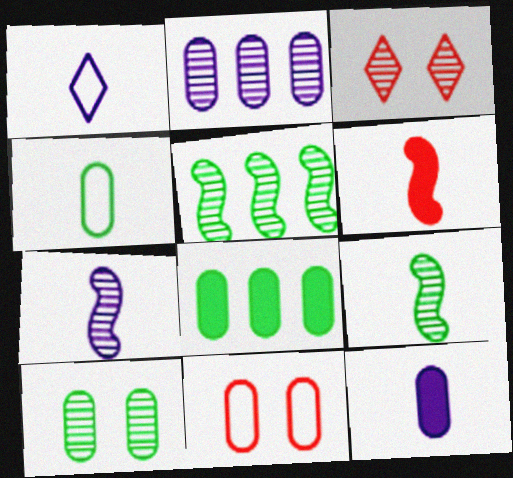[[1, 7, 12], 
[2, 3, 9], 
[4, 8, 10]]